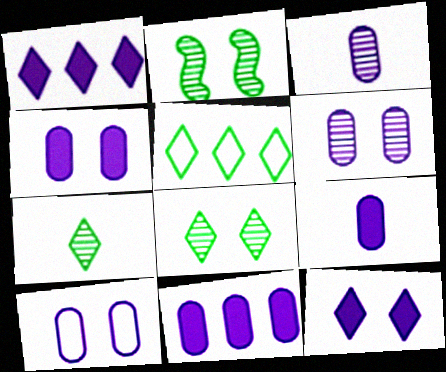[[3, 10, 11], 
[4, 6, 10], 
[4, 9, 11]]